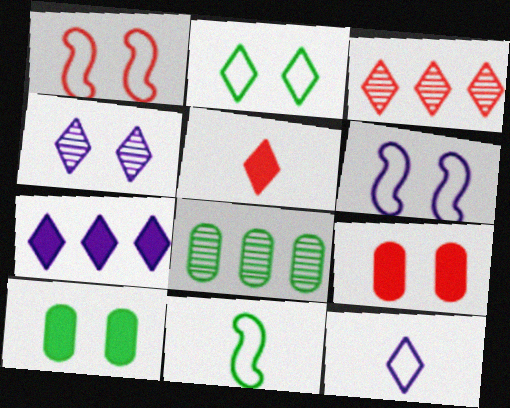[[1, 4, 10], 
[4, 7, 12], 
[5, 6, 8]]